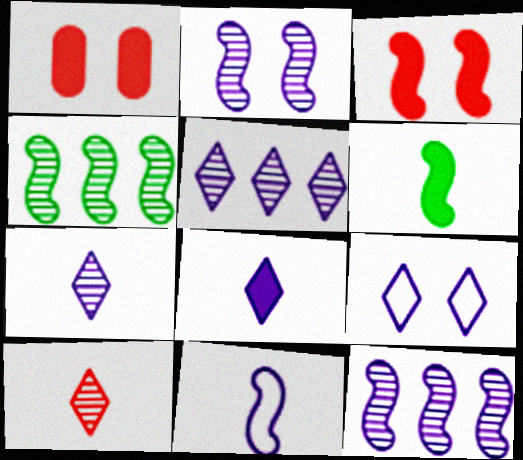[[3, 4, 11], 
[5, 8, 9]]